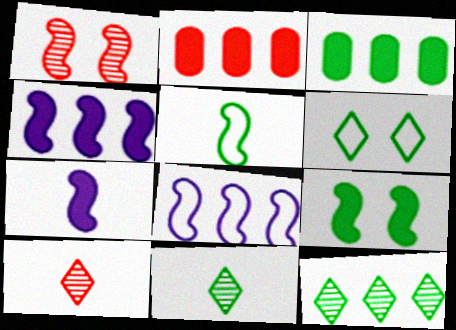[[1, 4, 5], 
[2, 8, 12]]